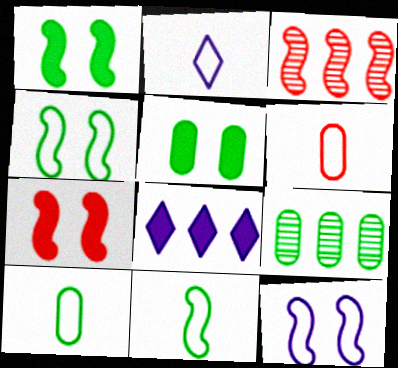[[2, 3, 5], 
[2, 6, 11], 
[2, 7, 9], 
[5, 9, 10]]